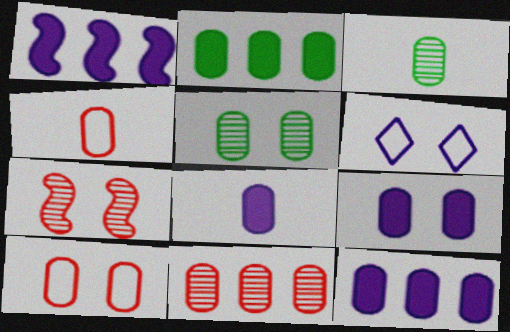[[3, 4, 8], 
[3, 10, 12], 
[4, 5, 12], 
[5, 9, 10], 
[8, 9, 12]]